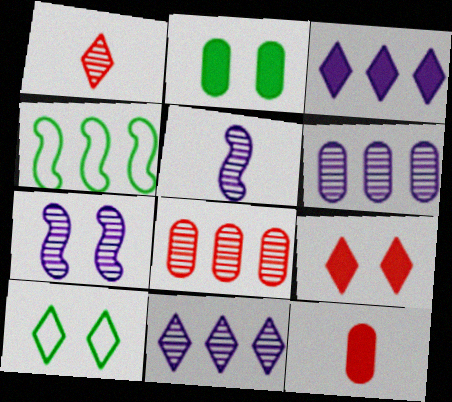[[1, 3, 10], 
[3, 4, 8]]